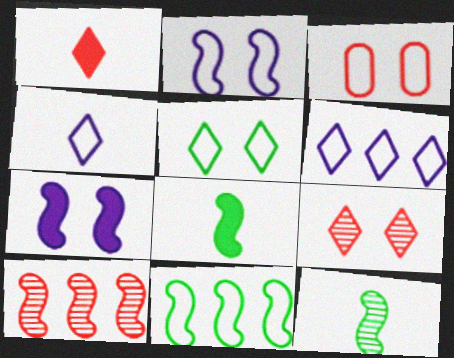[[1, 3, 10], 
[2, 3, 5], 
[2, 8, 10], 
[3, 4, 11]]